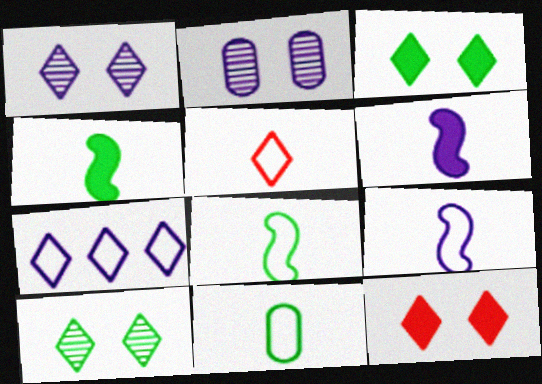[[2, 6, 7], 
[5, 9, 11]]